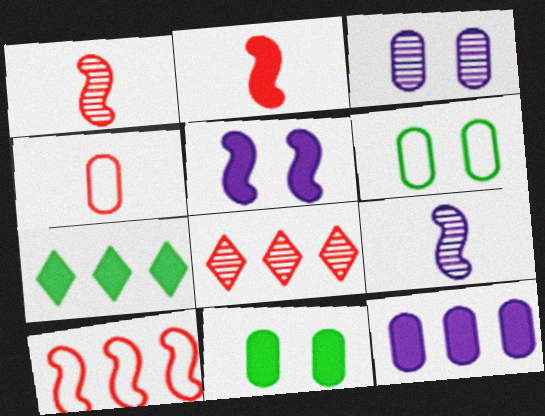[]